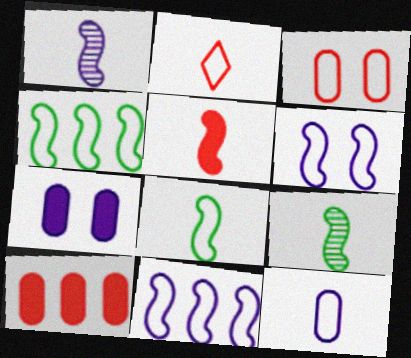[[1, 5, 8], 
[2, 8, 12]]